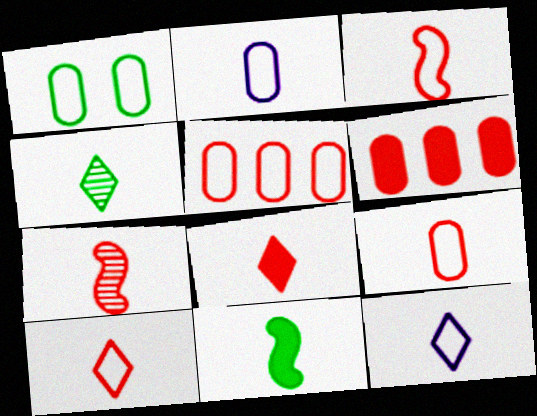[[1, 2, 5], 
[3, 9, 10], 
[4, 8, 12], 
[7, 8, 9]]